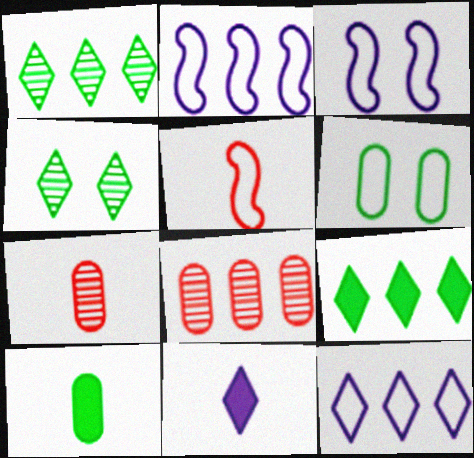[[2, 8, 9], 
[3, 7, 9], 
[5, 6, 12]]